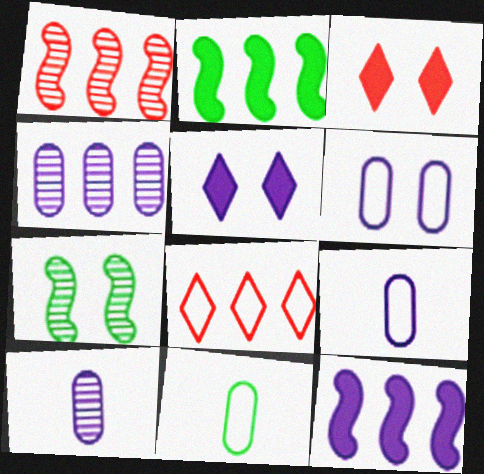[[1, 5, 11], 
[2, 4, 8], 
[3, 6, 7]]